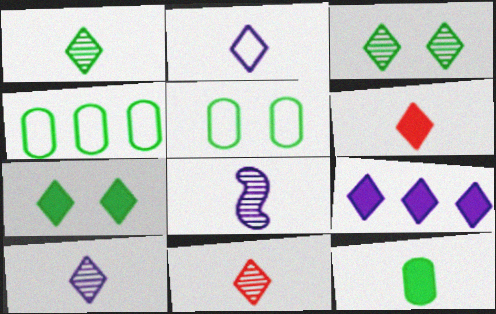[[1, 2, 6], 
[1, 10, 11], 
[6, 7, 9]]